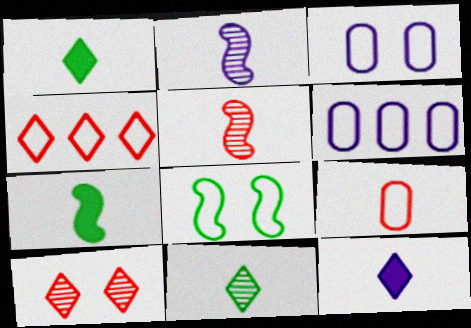[[1, 2, 9], 
[6, 7, 10]]